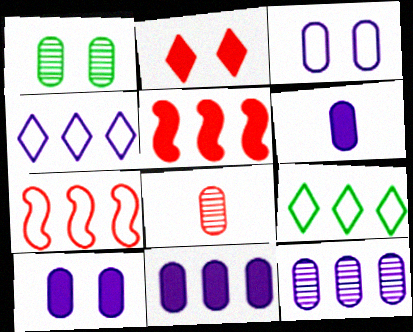[[1, 8, 12], 
[2, 7, 8], 
[3, 6, 12], 
[5, 9, 12], 
[6, 10, 11]]